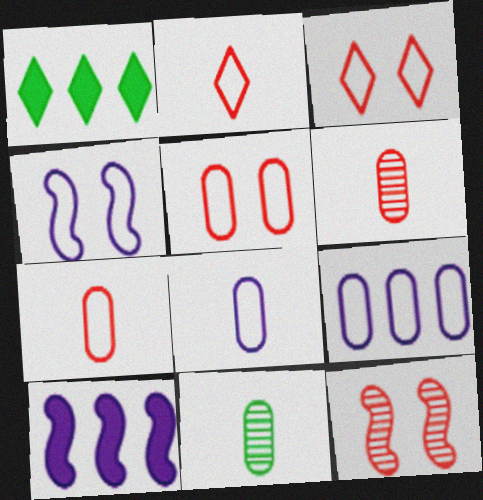[[1, 4, 6], 
[1, 8, 12], 
[3, 10, 11]]